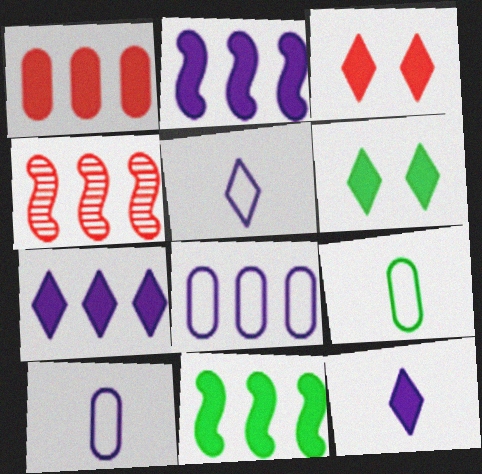[[1, 7, 11], 
[4, 6, 10]]